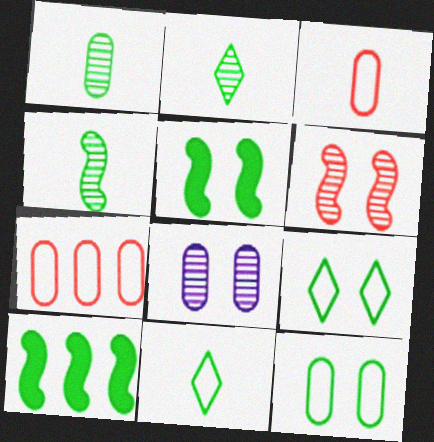[[1, 2, 4], 
[1, 9, 10], 
[2, 10, 12]]